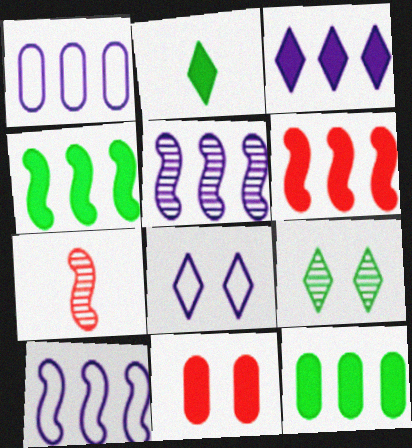[[1, 3, 5], 
[3, 6, 12], 
[7, 8, 12]]